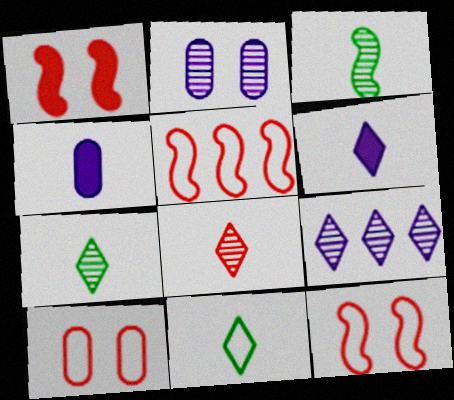[[6, 8, 11]]